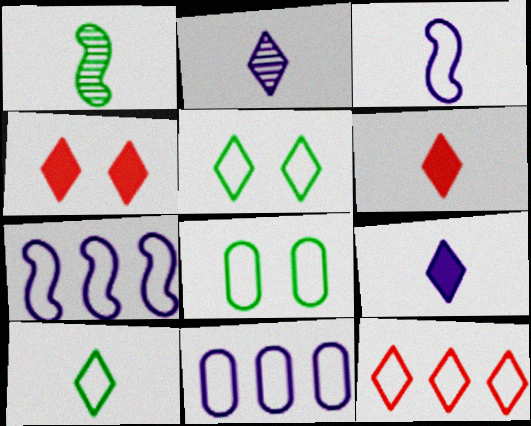[[1, 4, 11], 
[2, 6, 10], 
[3, 8, 12]]